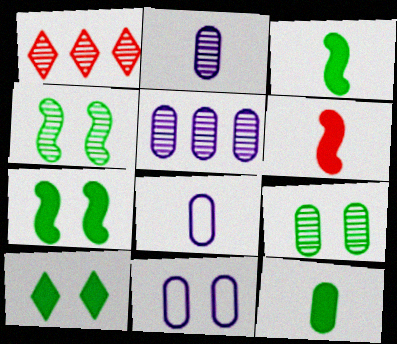[[1, 2, 4], 
[1, 3, 11], 
[1, 7, 8]]